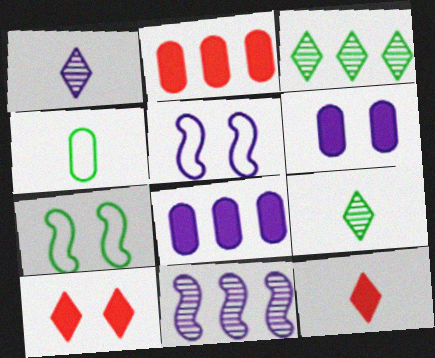[[1, 2, 7], 
[1, 5, 8], 
[2, 5, 9], 
[4, 10, 11]]